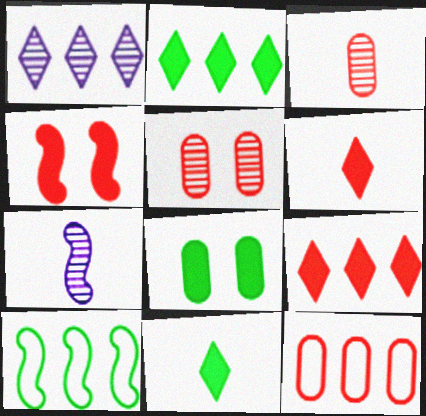[[4, 7, 10]]